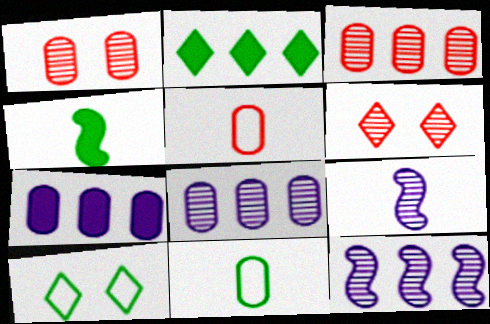[[1, 7, 11]]